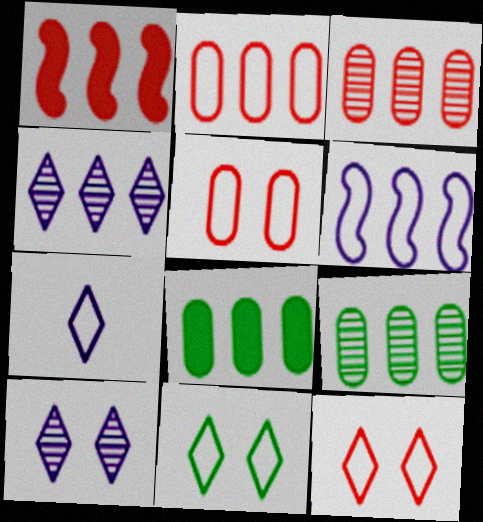[]